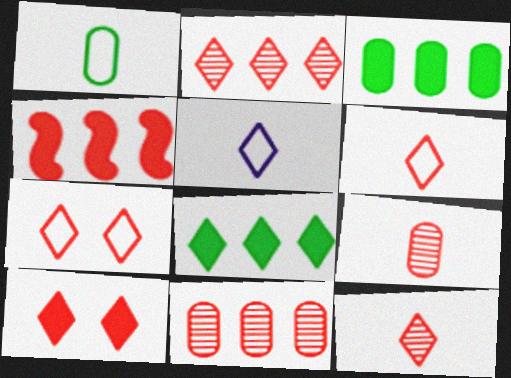[[2, 6, 10], 
[4, 7, 9]]